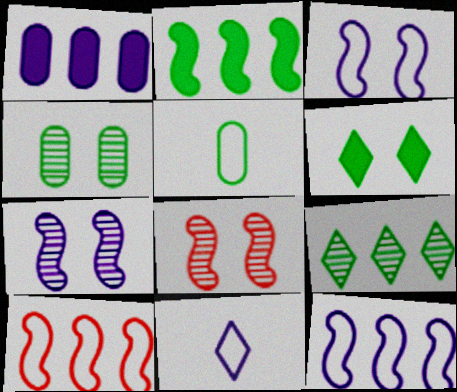[[1, 7, 11], 
[1, 9, 10]]